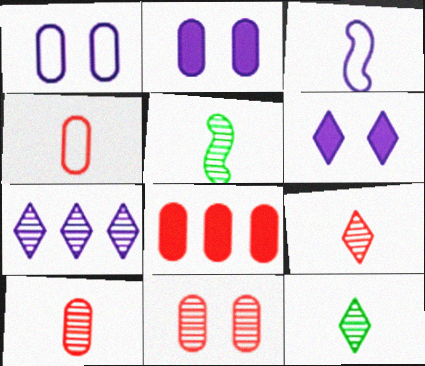[[2, 3, 7], 
[4, 8, 11], 
[5, 7, 11]]